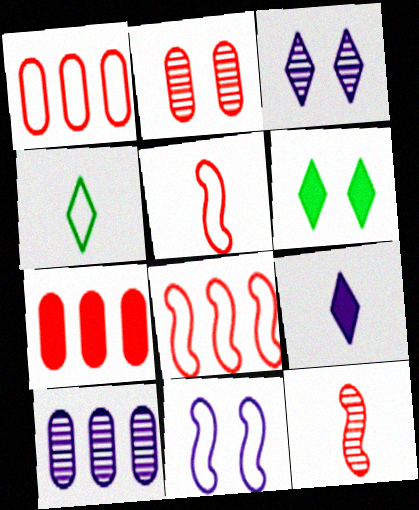[[1, 4, 11], 
[2, 6, 11], 
[5, 6, 10], 
[9, 10, 11]]